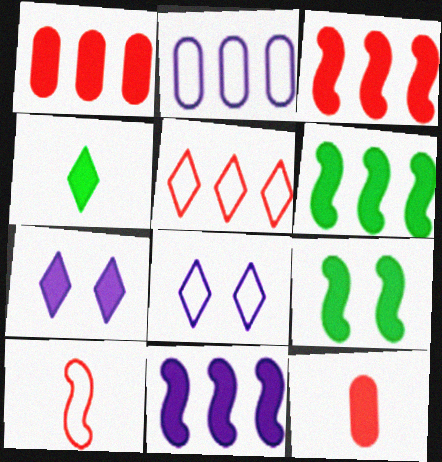[[3, 6, 11], 
[6, 7, 12]]